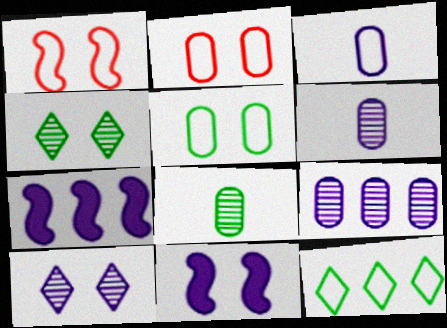[[1, 3, 12], 
[2, 4, 11], 
[3, 7, 10]]